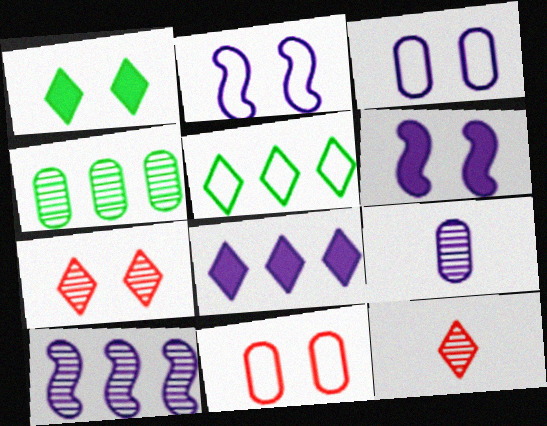[[2, 8, 9]]